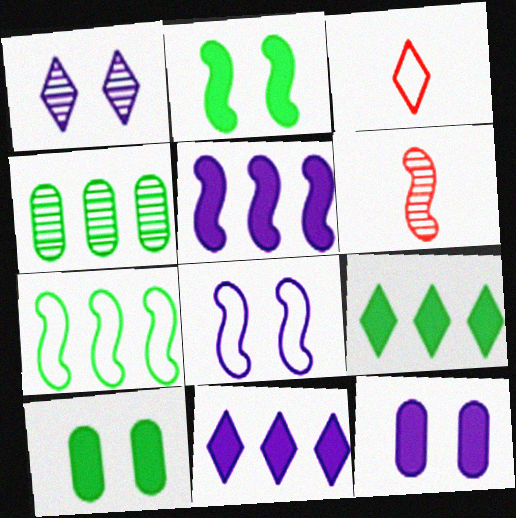[[1, 3, 9], 
[1, 4, 6], 
[1, 8, 12], 
[4, 7, 9]]